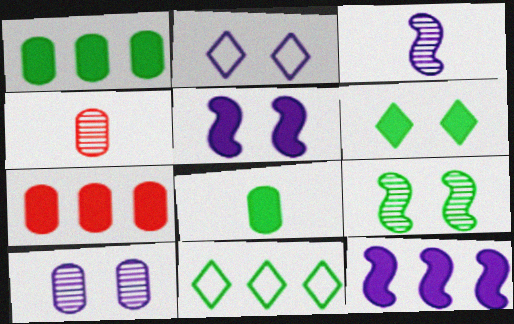[[2, 5, 10], 
[4, 5, 11], 
[8, 9, 11]]